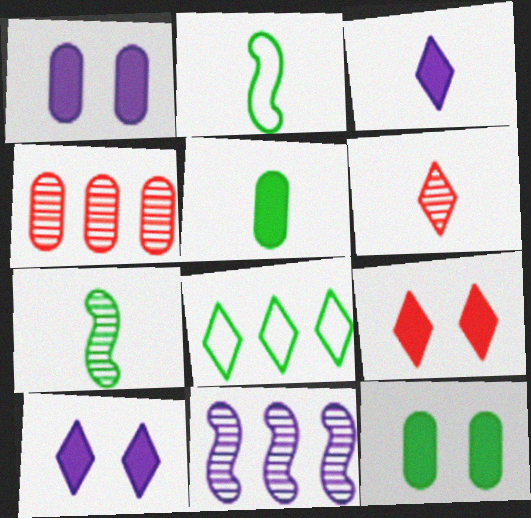[[2, 4, 10], 
[6, 8, 10], 
[7, 8, 12]]